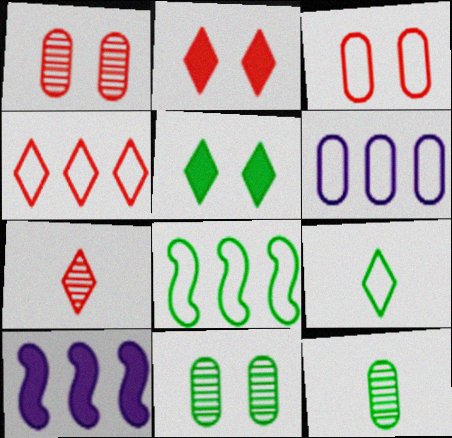[[1, 9, 10], 
[2, 4, 7], 
[4, 6, 8], 
[5, 8, 12]]